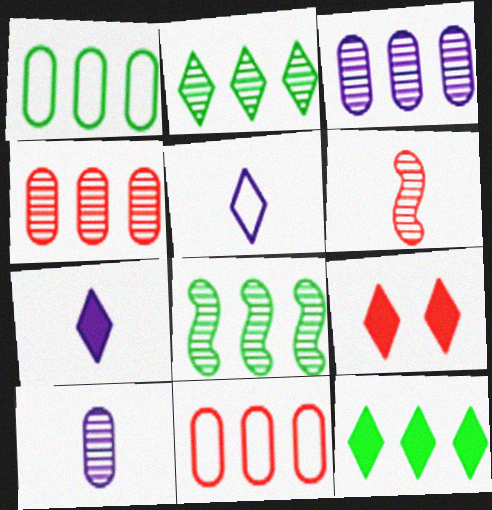[[1, 8, 12], 
[2, 5, 9], 
[6, 9, 11], 
[7, 9, 12]]